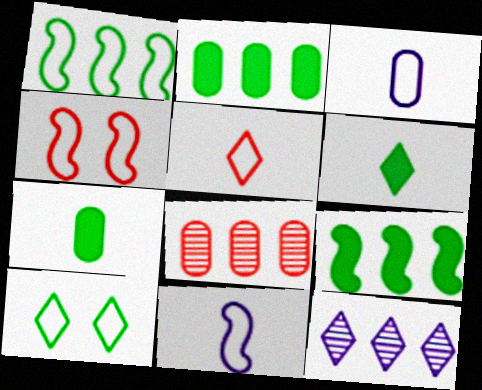[[1, 4, 11], 
[4, 7, 12]]